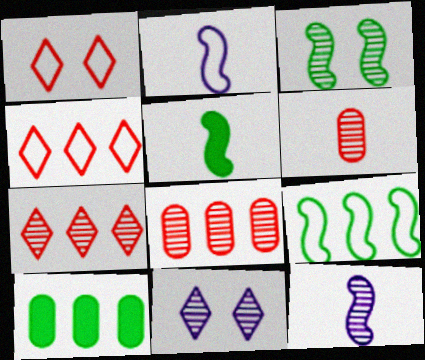[[1, 10, 12], 
[3, 5, 9]]